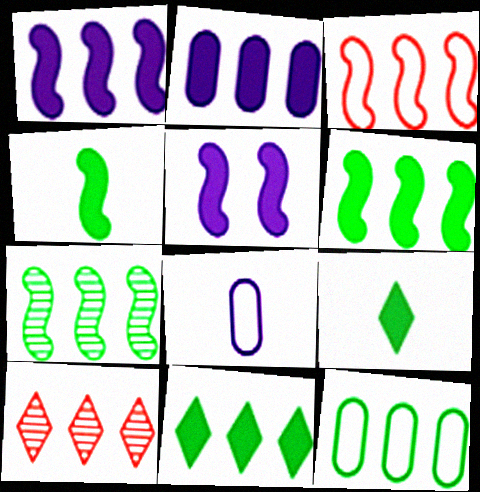[[1, 3, 7], 
[1, 10, 12], 
[7, 11, 12]]